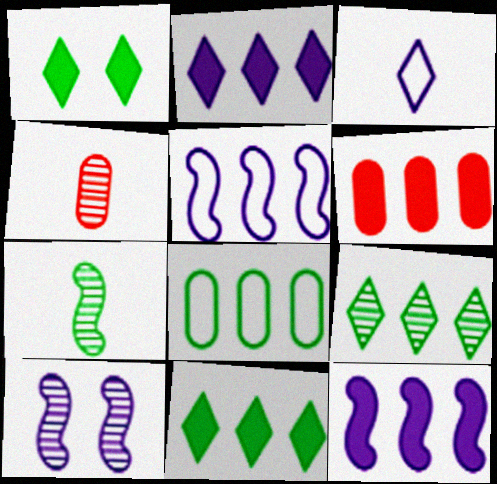[[1, 4, 5], 
[1, 7, 8], 
[4, 9, 10], 
[5, 6, 9], 
[6, 11, 12]]